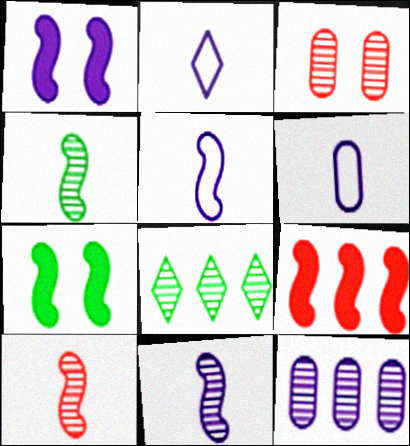[[1, 2, 12], 
[2, 5, 6], 
[3, 8, 11], 
[4, 10, 11]]